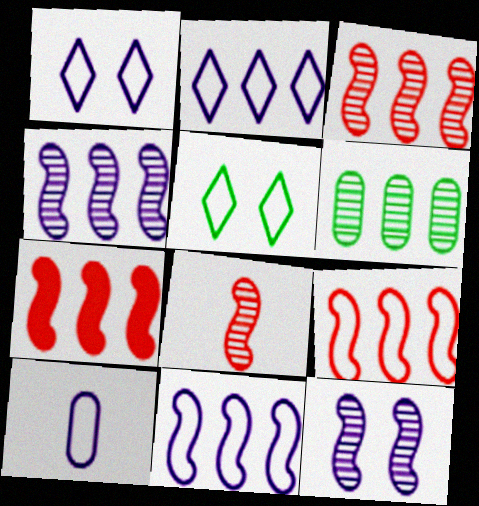[[1, 10, 11], 
[2, 6, 7], 
[3, 7, 9], 
[5, 9, 10]]